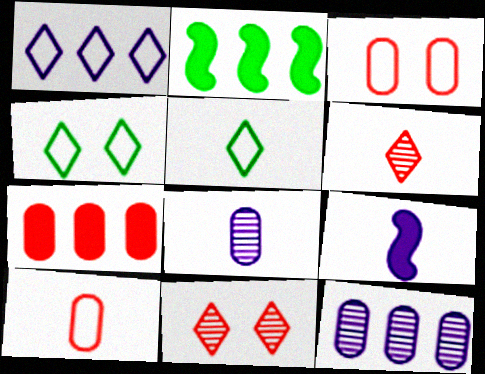[]